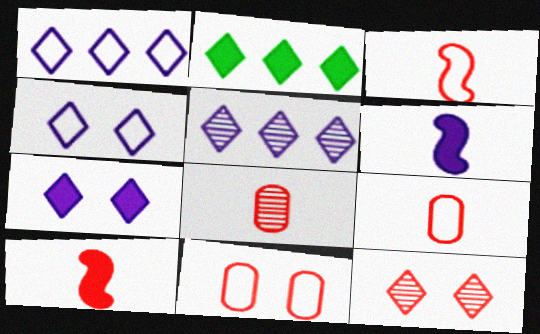[]